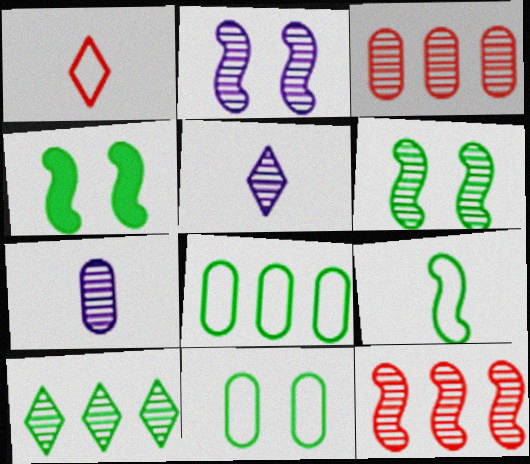[[3, 5, 6]]